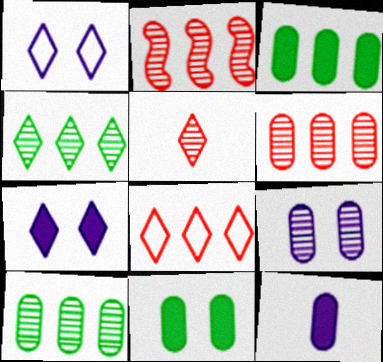[]